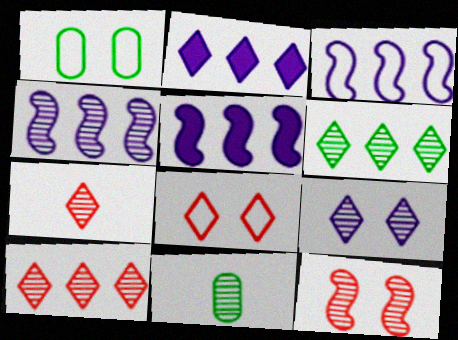[[1, 5, 7], 
[3, 4, 5], 
[5, 8, 11], 
[6, 7, 9]]